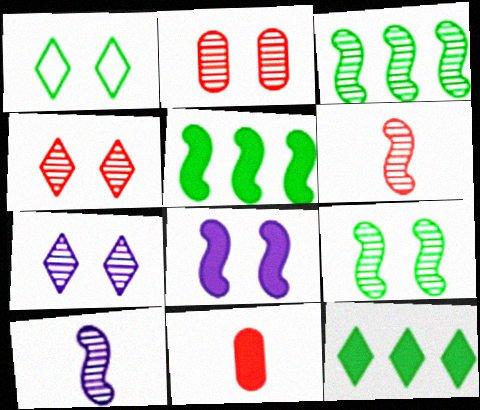[[1, 2, 8], 
[2, 7, 9], 
[8, 11, 12]]